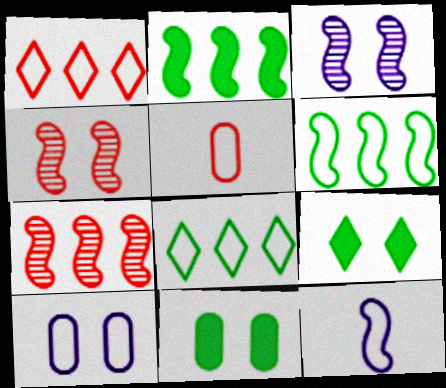[[2, 4, 12], 
[4, 9, 10]]